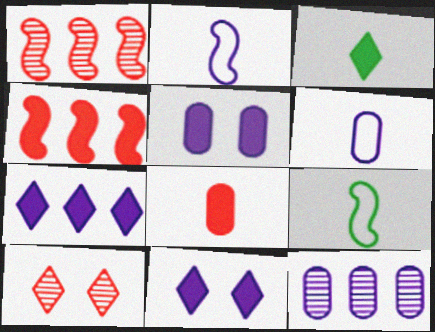[[2, 11, 12], 
[3, 4, 5], 
[5, 6, 12]]